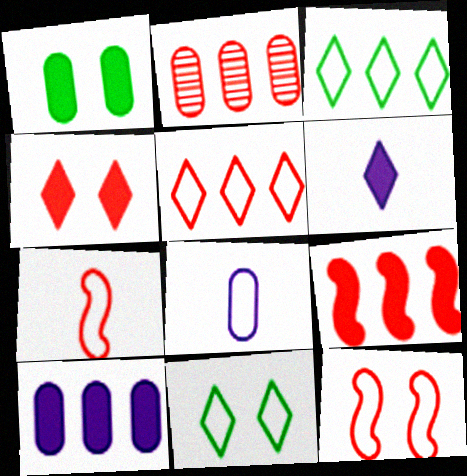[[1, 2, 8], 
[1, 6, 9], 
[2, 4, 7], 
[2, 5, 9], 
[3, 8, 12]]